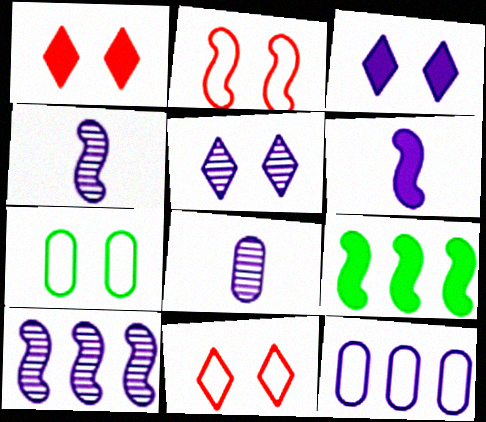[[2, 4, 9], 
[3, 4, 12], 
[5, 6, 12], 
[5, 8, 10], 
[8, 9, 11]]